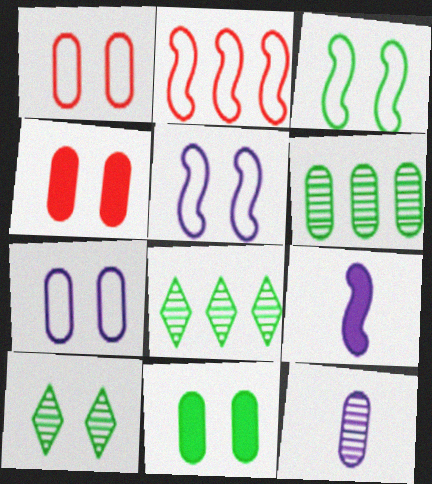[[1, 8, 9], 
[3, 10, 11], 
[4, 5, 10]]